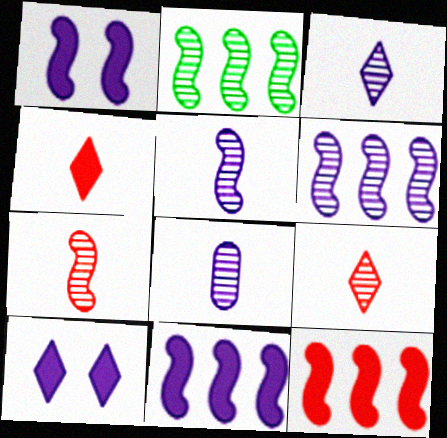[[3, 5, 8]]